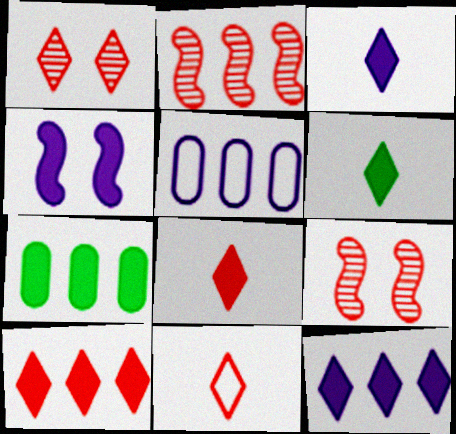[[1, 10, 11], 
[3, 6, 8], 
[4, 7, 8], 
[5, 6, 9]]